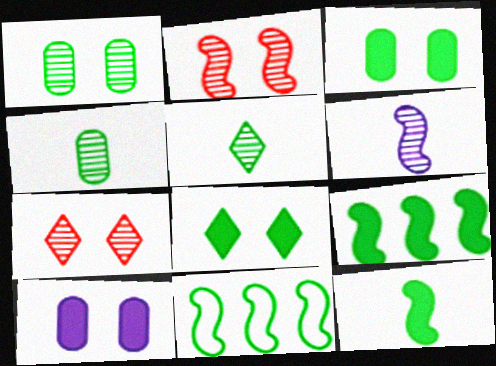[[3, 5, 11], 
[4, 8, 11]]